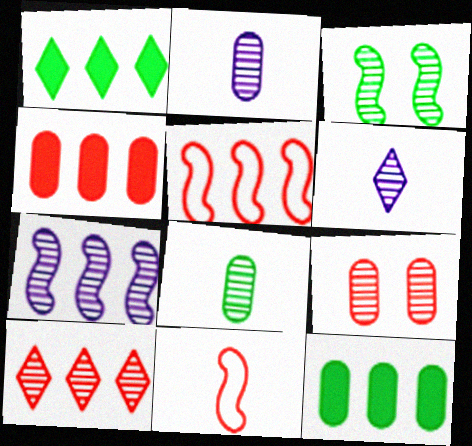[[2, 3, 10], 
[4, 5, 10]]